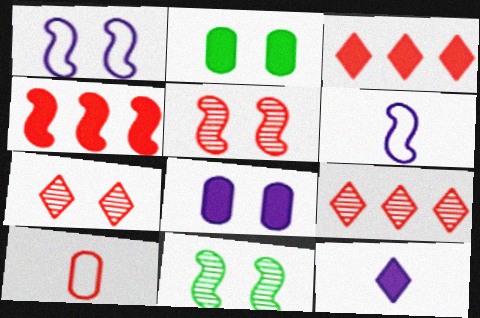[[1, 2, 7], 
[2, 4, 12], 
[2, 6, 9], 
[3, 5, 10], 
[4, 6, 11], 
[4, 7, 10]]